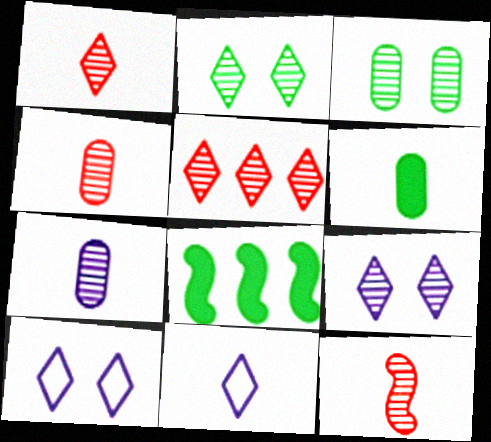[[1, 4, 12], 
[4, 8, 10], 
[6, 11, 12]]